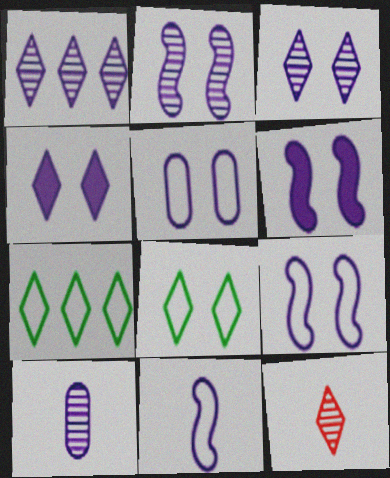[[1, 2, 10], 
[2, 4, 5], 
[2, 6, 9], 
[3, 5, 6], 
[4, 7, 12]]